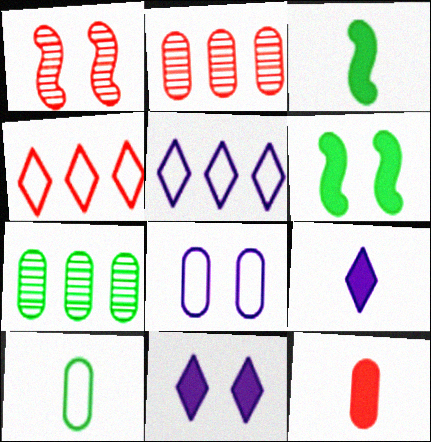[[1, 4, 12], 
[3, 9, 12], 
[7, 8, 12]]